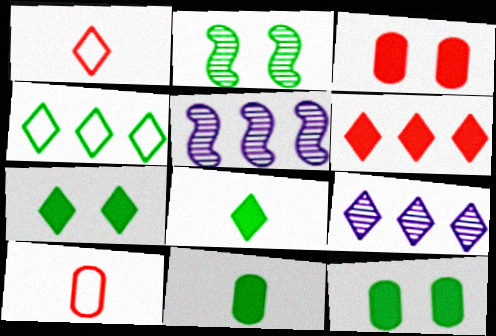[[1, 5, 12], 
[1, 7, 9], 
[2, 4, 11], 
[4, 6, 9], 
[5, 7, 10]]